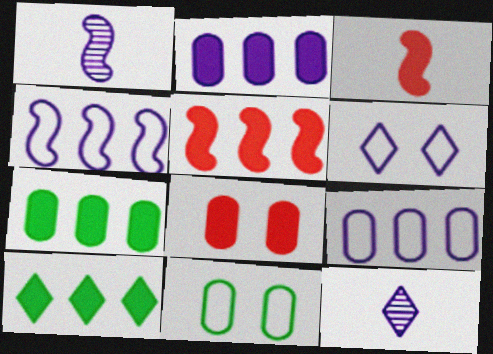[[1, 2, 6], 
[2, 5, 10], 
[5, 11, 12]]